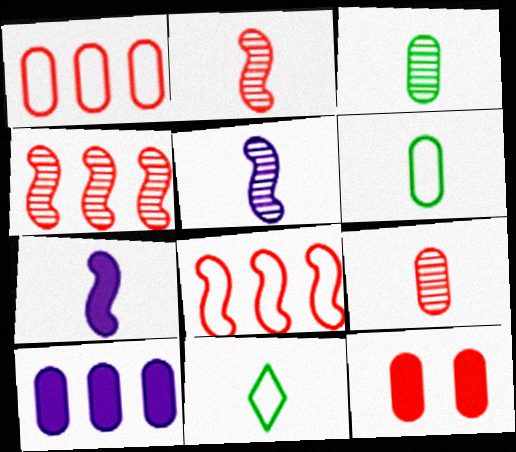[[1, 9, 12], 
[7, 9, 11]]